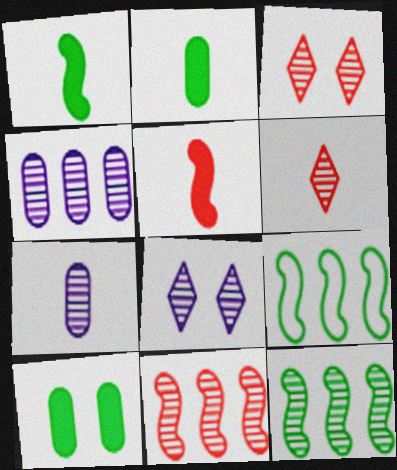[[3, 7, 12]]